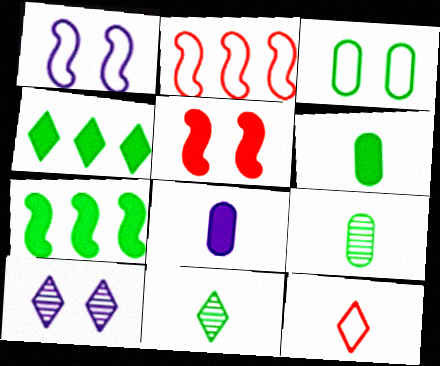[[2, 6, 10], 
[3, 5, 10], 
[3, 7, 11], 
[4, 5, 8], 
[4, 10, 12]]